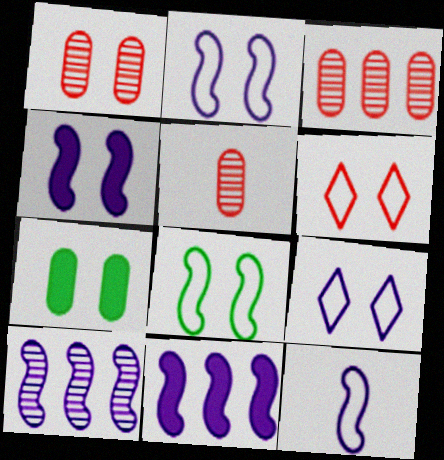[[1, 3, 5], 
[4, 10, 12]]